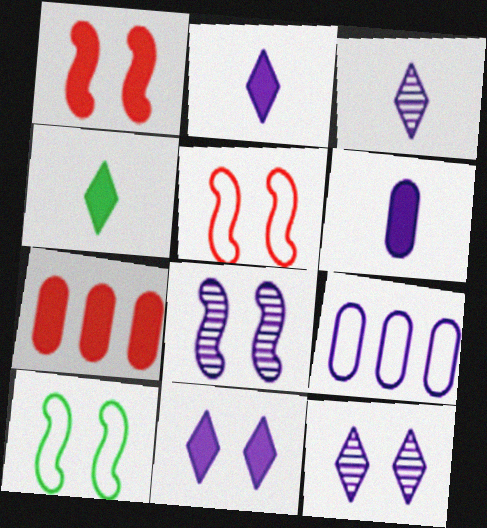[[1, 8, 10], 
[2, 8, 9], 
[3, 7, 10]]